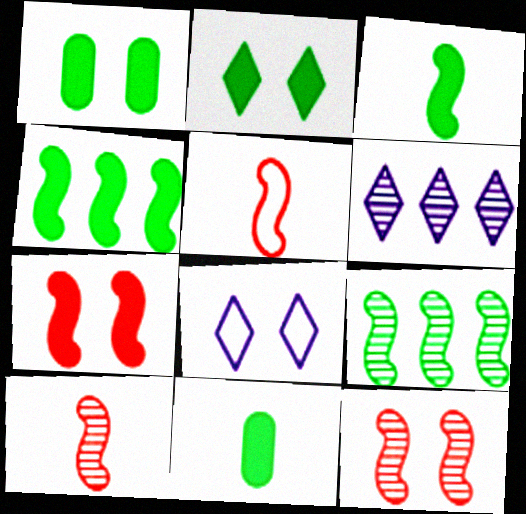[[1, 5, 6], 
[1, 8, 12], 
[2, 4, 11]]